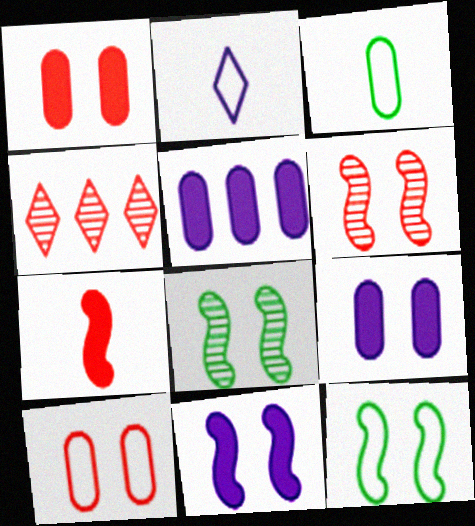[[3, 4, 11], 
[4, 7, 10], 
[6, 11, 12]]